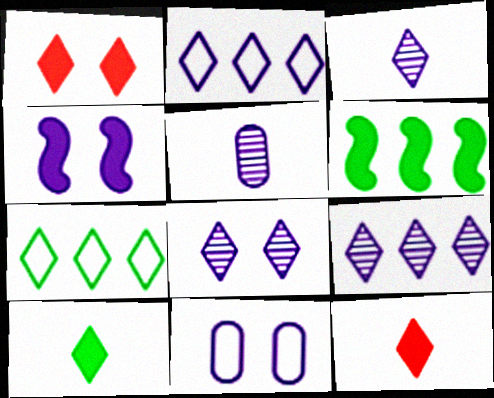[[1, 3, 7], 
[2, 4, 5], 
[3, 8, 9], 
[4, 8, 11], 
[7, 8, 12]]